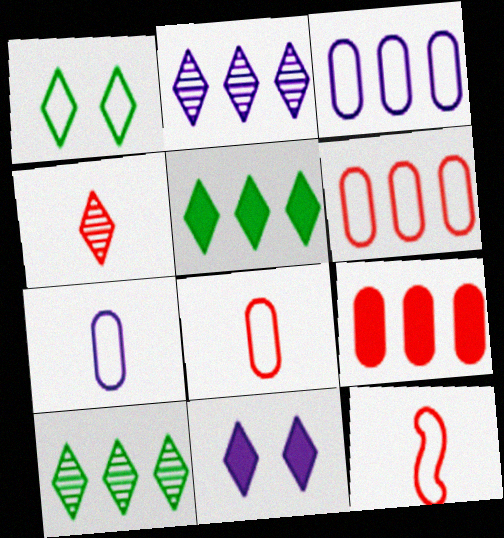[[1, 3, 12]]